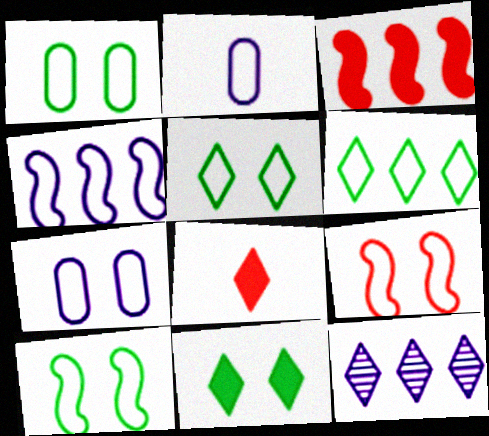[[1, 5, 10], 
[2, 6, 9], 
[5, 7, 9], 
[5, 8, 12]]